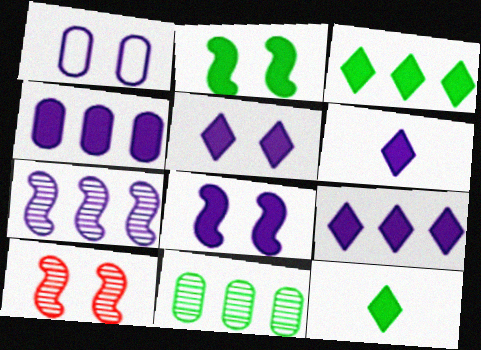[[1, 6, 7], 
[4, 6, 8], 
[5, 6, 9]]